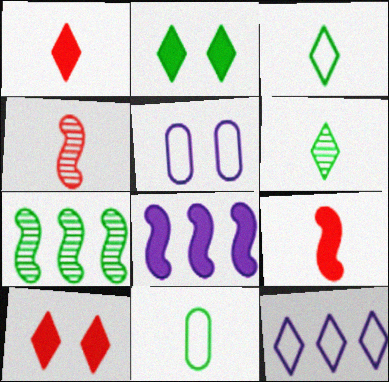[[1, 5, 7], 
[2, 7, 11], 
[6, 10, 12]]